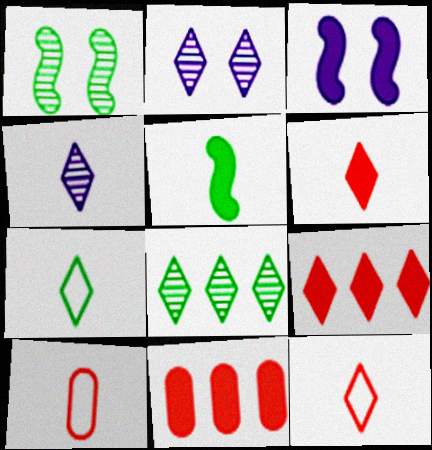[[2, 7, 9], 
[3, 8, 10], 
[4, 5, 10], 
[4, 6, 7]]